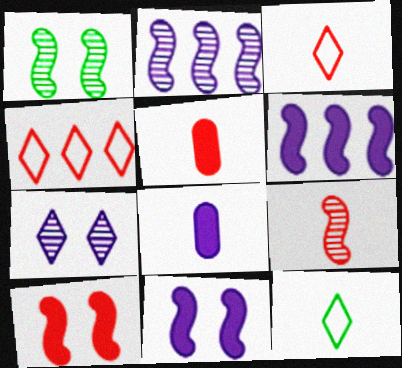[[1, 2, 9], 
[1, 4, 8], 
[3, 5, 9], 
[8, 9, 12]]